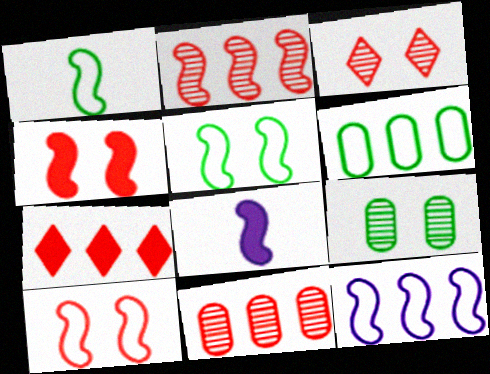[[1, 10, 12], 
[2, 5, 8], 
[3, 6, 8]]